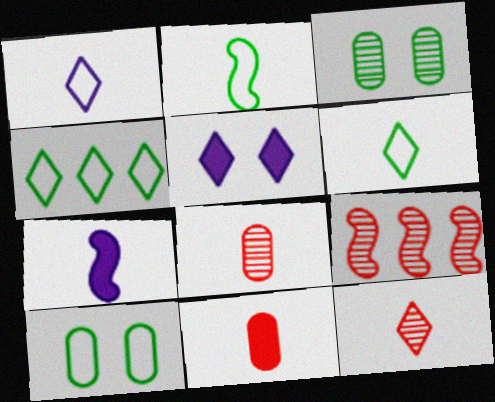[[2, 4, 10], 
[4, 5, 12], 
[6, 7, 8]]